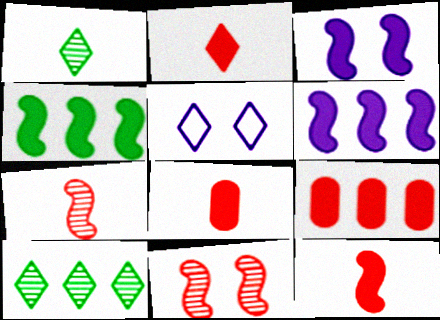[[2, 5, 10], 
[2, 8, 12], 
[3, 4, 12]]